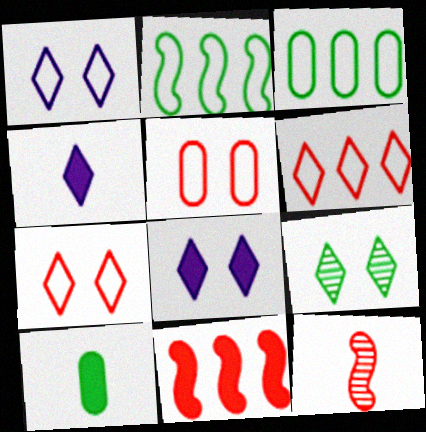[[2, 9, 10], 
[3, 8, 12], 
[4, 6, 9], 
[7, 8, 9], 
[8, 10, 11]]